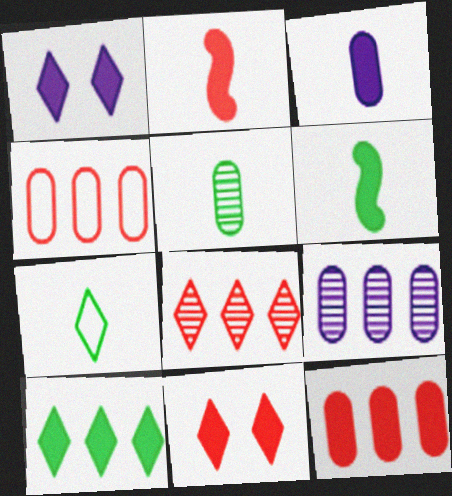[[1, 6, 12], 
[1, 7, 8], 
[2, 11, 12], 
[5, 6, 7]]